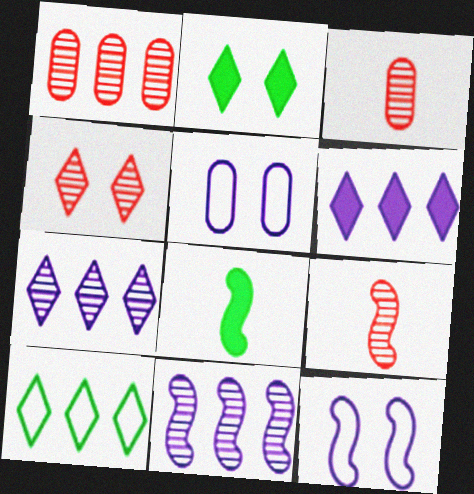[[1, 4, 9]]